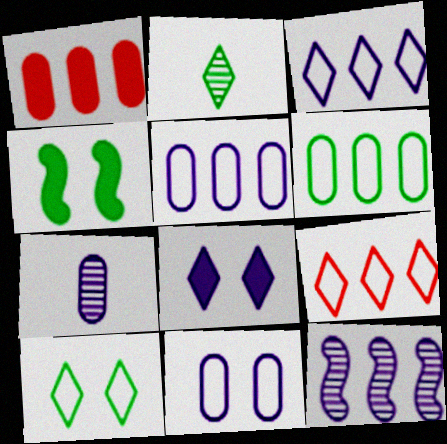[[2, 4, 6], 
[2, 8, 9], 
[4, 7, 9]]